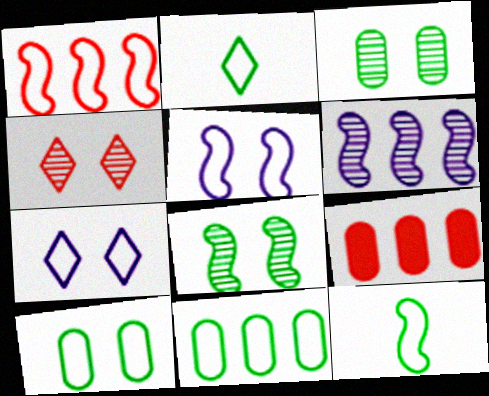[[1, 5, 12]]